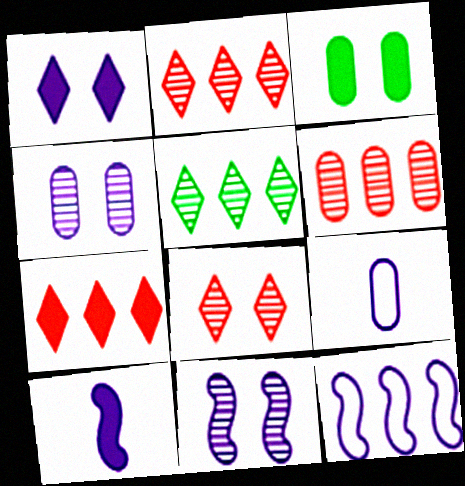[[3, 6, 9], 
[3, 7, 10], 
[10, 11, 12]]